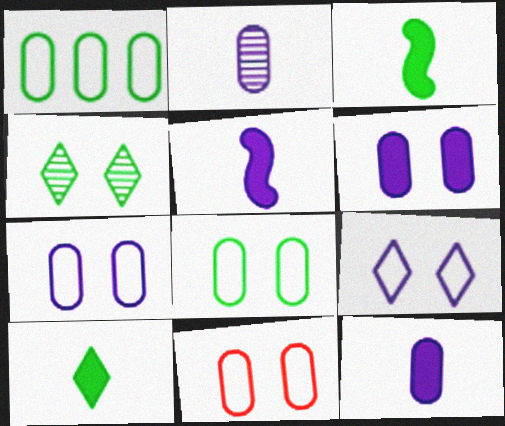[[1, 3, 4], 
[7, 8, 11]]